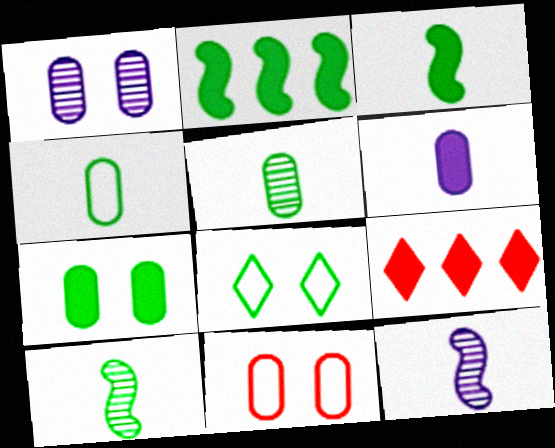[[1, 7, 11], 
[2, 5, 8]]